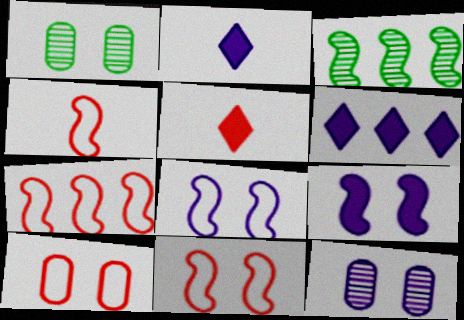[[1, 2, 7], 
[1, 4, 6], 
[2, 3, 10], 
[3, 4, 9], 
[4, 7, 11]]